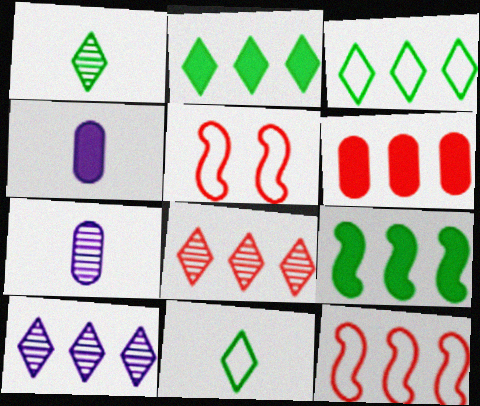[[2, 5, 7], 
[6, 8, 12]]